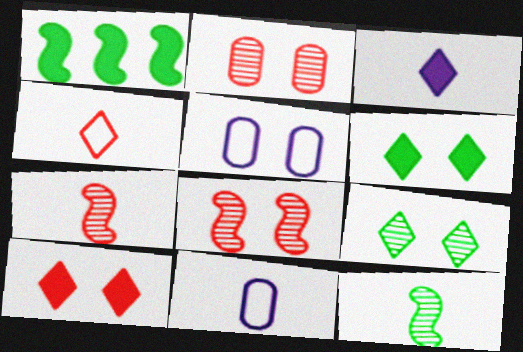[[5, 6, 8]]